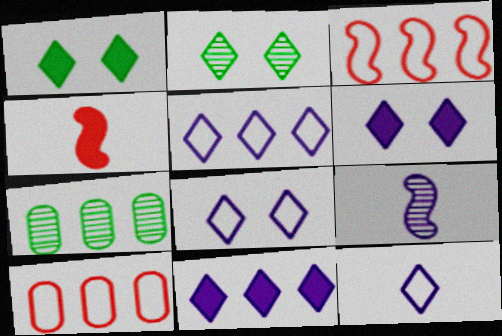[[1, 9, 10], 
[3, 7, 11], 
[4, 7, 8], 
[5, 8, 12]]